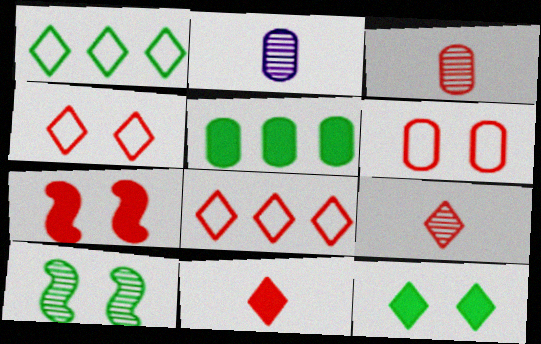[[1, 2, 7], 
[2, 5, 6], 
[3, 7, 8]]